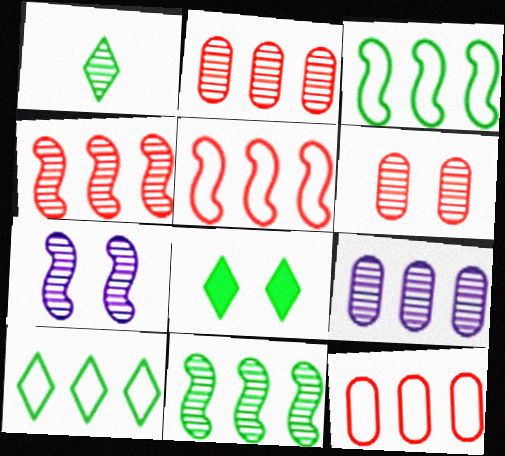[[1, 2, 7], 
[1, 8, 10]]